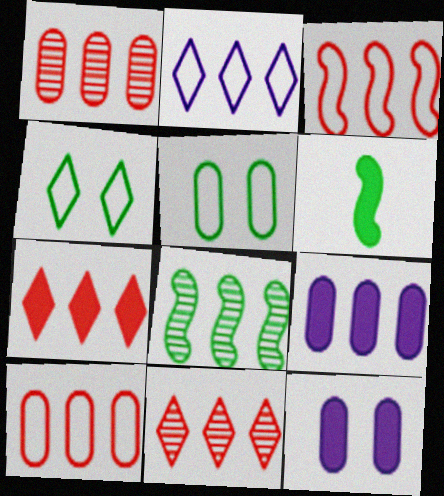[[1, 3, 7], 
[6, 7, 12]]